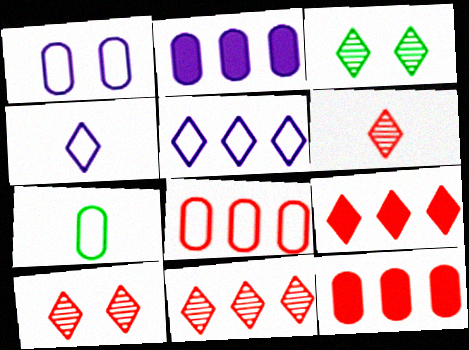[[1, 7, 8], 
[3, 4, 9], 
[6, 10, 11]]